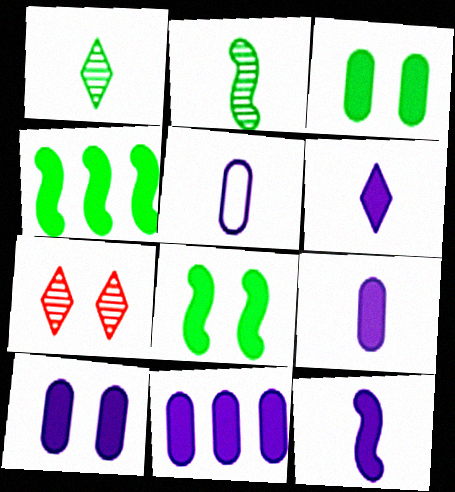[[4, 5, 7], 
[6, 9, 12], 
[9, 10, 11]]